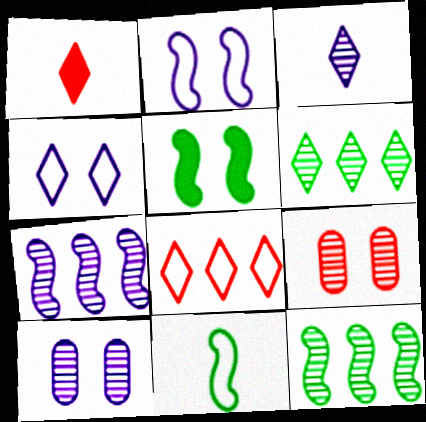[[1, 4, 6], 
[3, 7, 10], 
[3, 9, 12], 
[4, 5, 9], 
[5, 11, 12]]